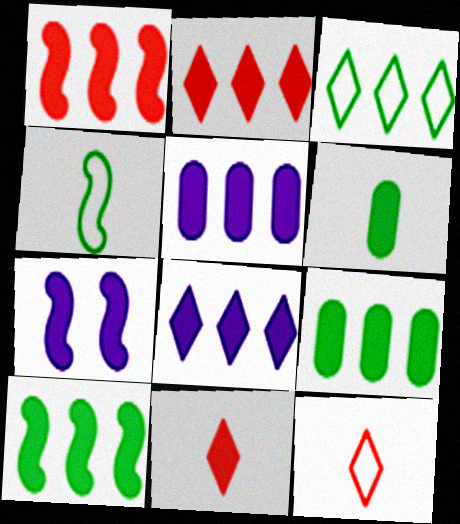[[1, 8, 9], 
[2, 5, 10], 
[2, 6, 7], 
[7, 9, 11]]